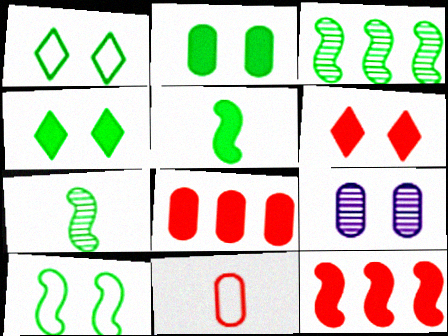[[3, 5, 10], 
[6, 9, 10]]